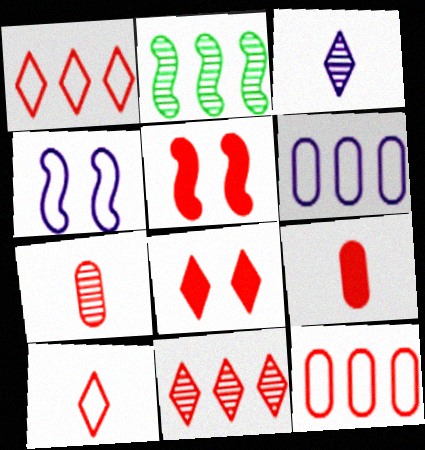[[1, 5, 7], 
[8, 10, 11]]